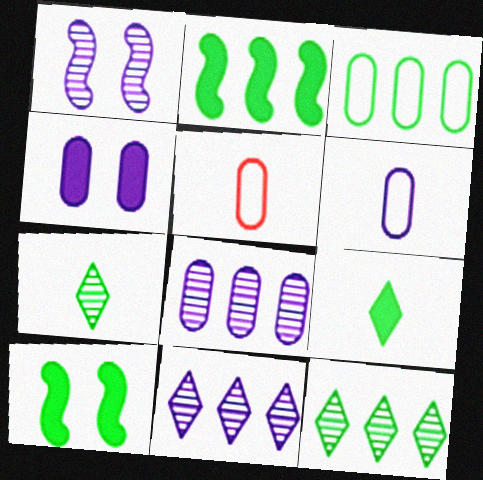[[2, 3, 12], 
[3, 7, 10], 
[4, 6, 8], 
[5, 10, 11]]